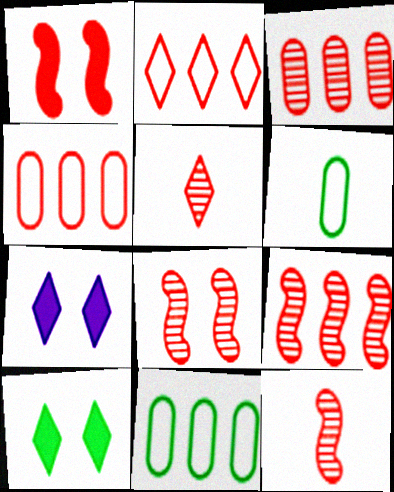[[1, 4, 5], 
[3, 5, 8], 
[6, 7, 9], 
[7, 11, 12], 
[8, 9, 12]]